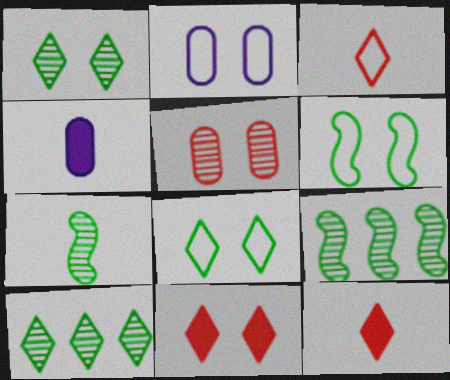[[2, 9, 12], 
[3, 4, 7]]